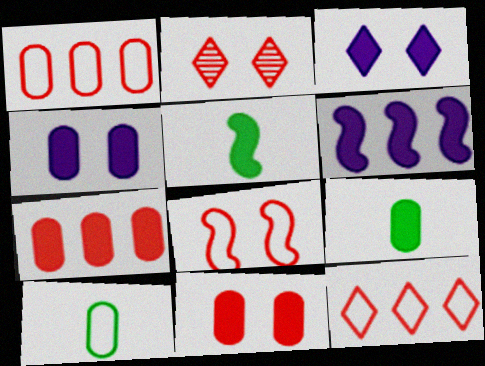[[2, 6, 10], 
[2, 8, 11], 
[3, 5, 7], 
[4, 7, 9]]